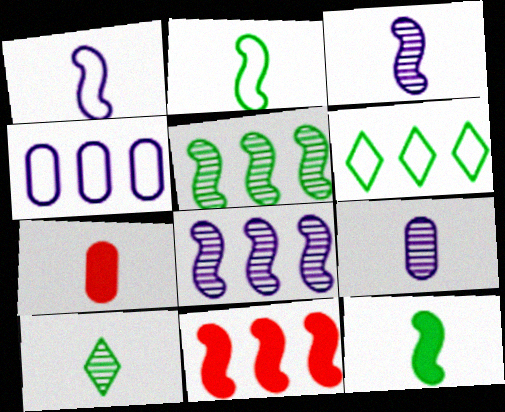[[1, 7, 10]]